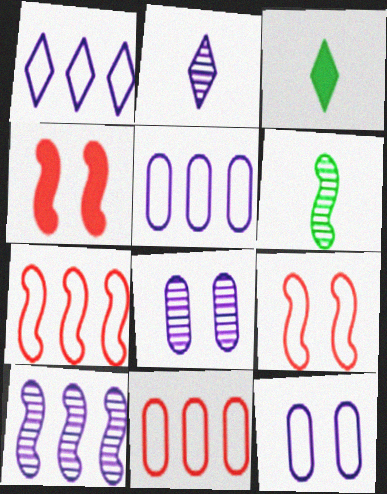[[2, 8, 10], 
[3, 7, 8]]